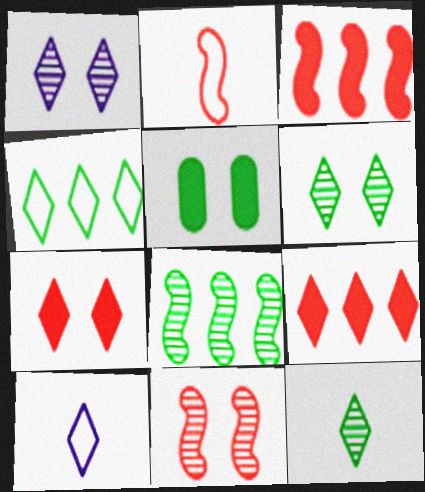[[2, 3, 11], 
[6, 9, 10]]